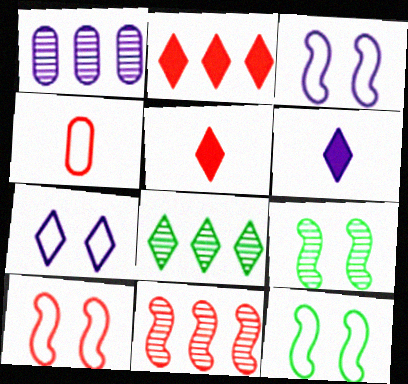[[1, 3, 6], 
[1, 5, 12], 
[1, 8, 11], 
[3, 10, 12], 
[5, 7, 8]]